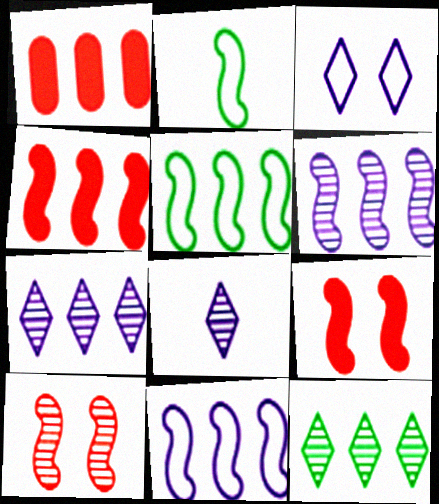[[1, 5, 7], 
[1, 11, 12], 
[2, 6, 9], 
[4, 5, 6]]